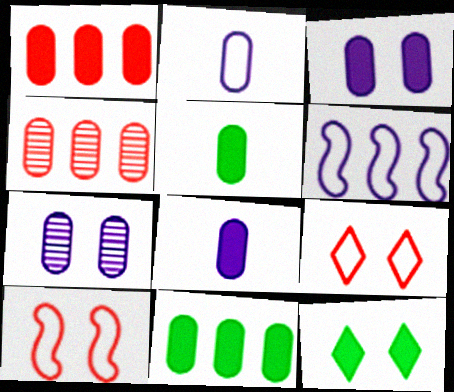[[1, 3, 5], 
[7, 10, 12]]